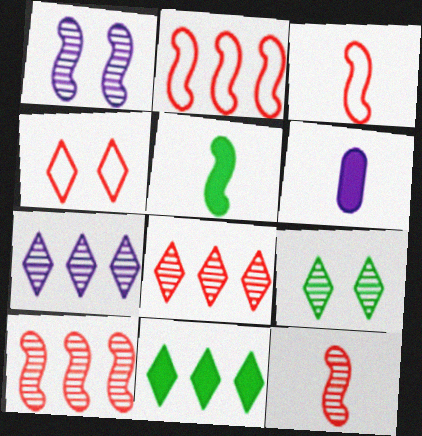[[1, 2, 5], 
[2, 6, 9]]